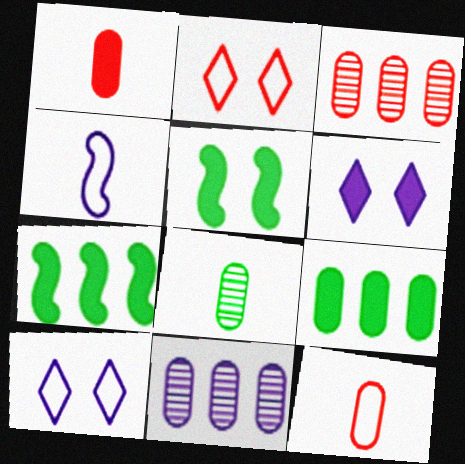[[1, 6, 7], 
[4, 6, 11]]